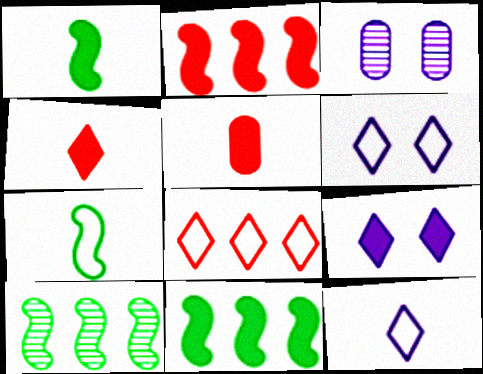[[1, 3, 8], 
[5, 6, 10], 
[5, 9, 11]]